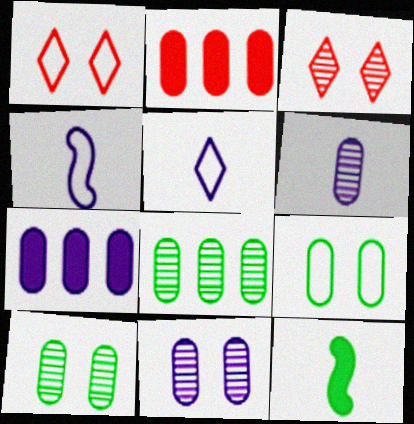[[2, 6, 9]]